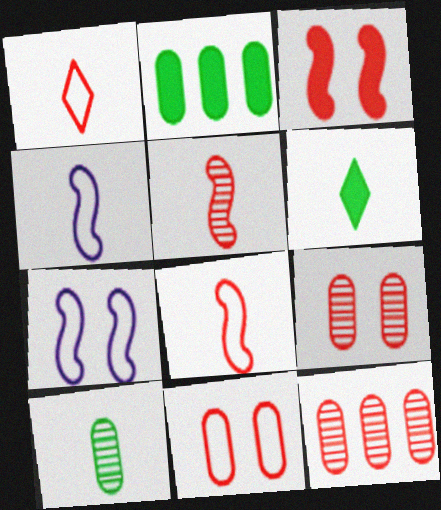[[1, 3, 12], 
[6, 7, 12]]